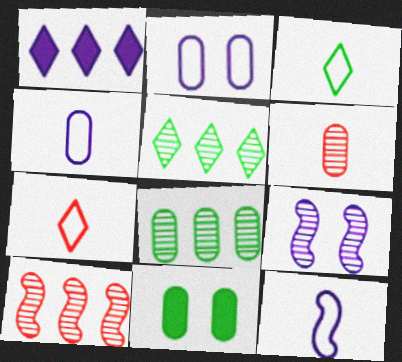[[1, 4, 9], 
[5, 6, 9]]